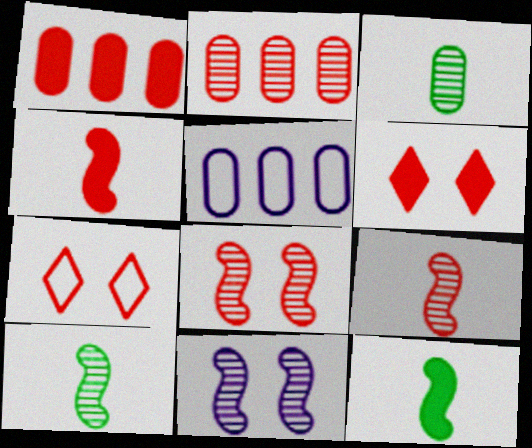[[1, 4, 6], 
[1, 7, 9], 
[2, 4, 7], 
[5, 6, 10]]